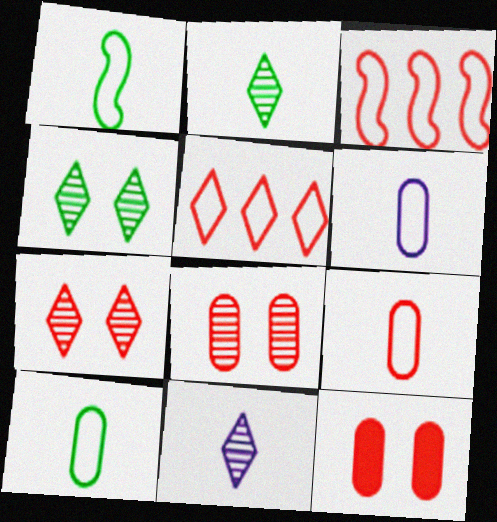[[6, 9, 10]]